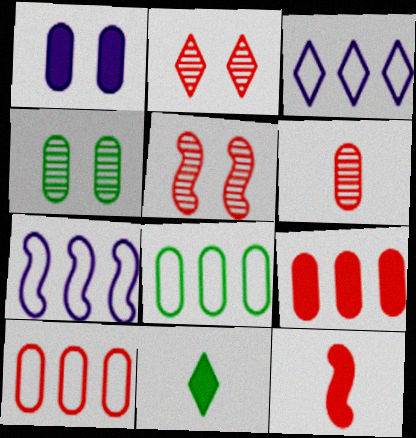[[1, 6, 8], 
[2, 3, 11], 
[2, 10, 12], 
[3, 4, 12]]